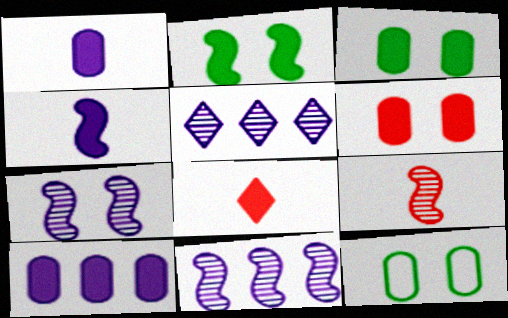[[2, 8, 10], 
[8, 11, 12]]